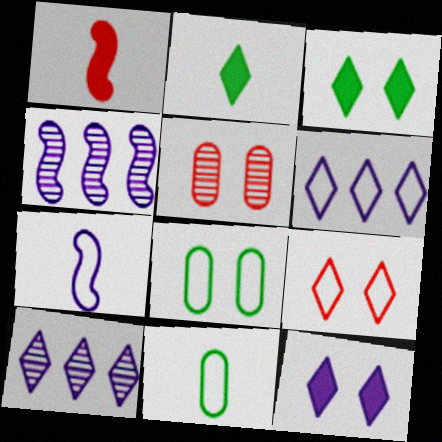[[1, 8, 10], 
[2, 9, 10]]